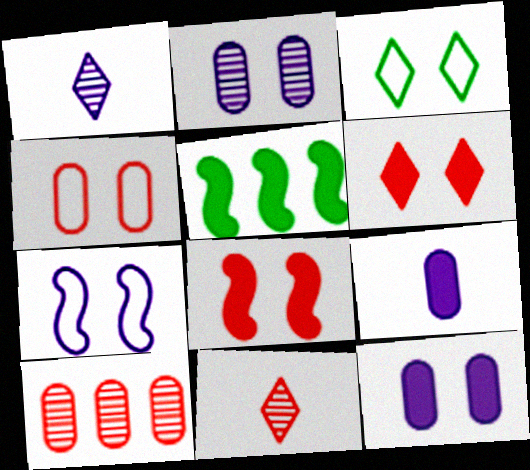[[1, 4, 5], 
[2, 3, 8], 
[3, 4, 7], 
[5, 6, 9]]